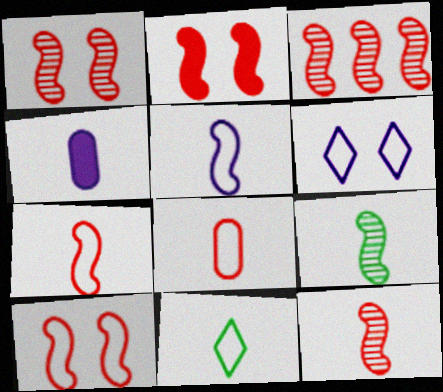[[1, 2, 10], 
[1, 3, 12], 
[2, 3, 7], 
[4, 11, 12], 
[5, 8, 11]]